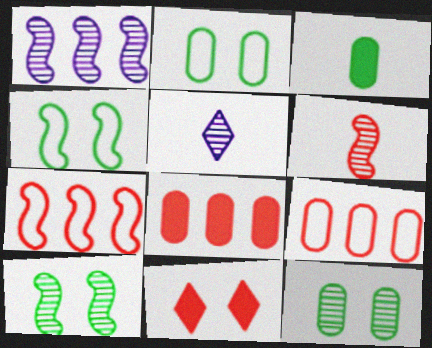[[1, 6, 10], 
[4, 5, 8], 
[6, 9, 11]]